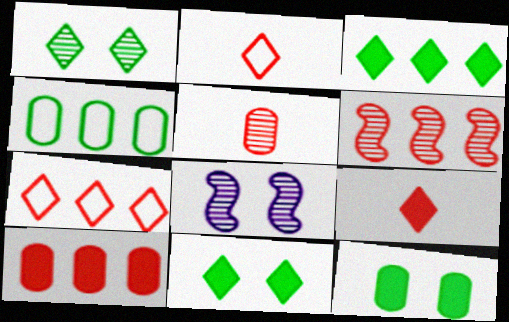[[4, 8, 9], 
[6, 7, 10]]